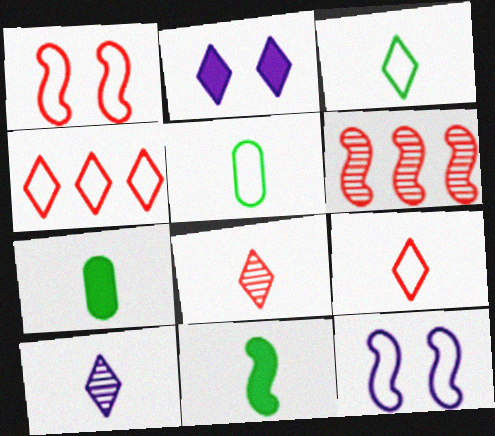[[2, 5, 6], 
[4, 5, 12], 
[6, 11, 12]]